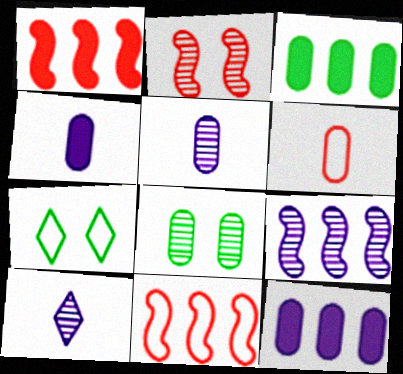[[1, 5, 7], 
[6, 8, 12]]